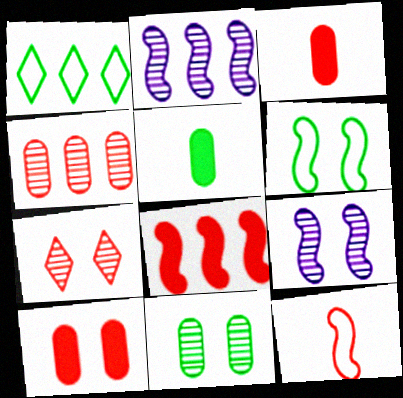[[1, 3, 9], 
[7, 9, 11]]